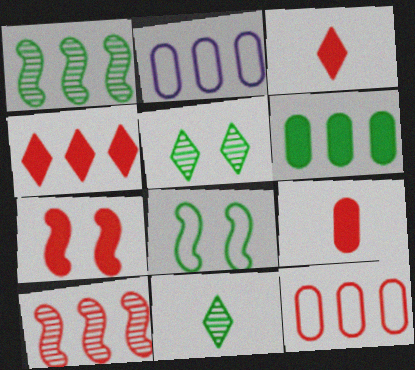[[1, 2, 4], 
[2, 7, 11], 
[4, 7, 9], 
[4, 10, 12], 
[6, 8, 11]]